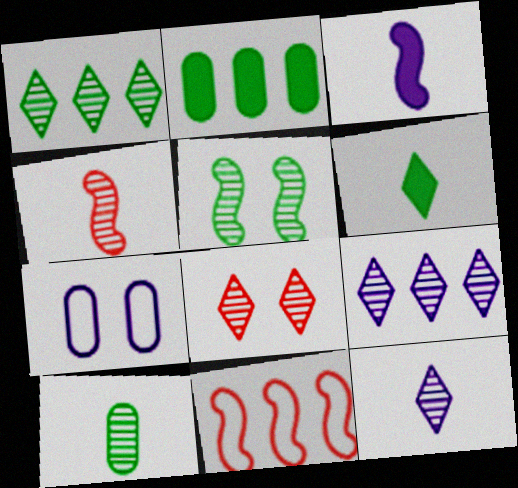[[1, 5, 10], 
[1, 8, 12], 
[2, 9, 11], 
[3, 5, 11], 
[3, 7, 9], 
[4, 10, 12]]